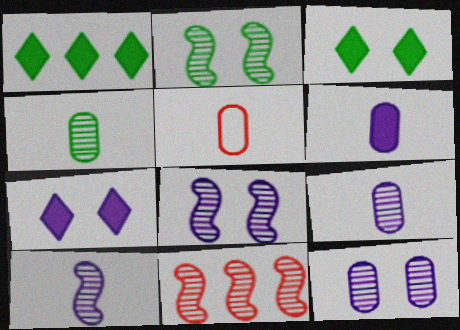[[1, 5, 8], 
[2, 10, 11], 
[4, 5, 6]]